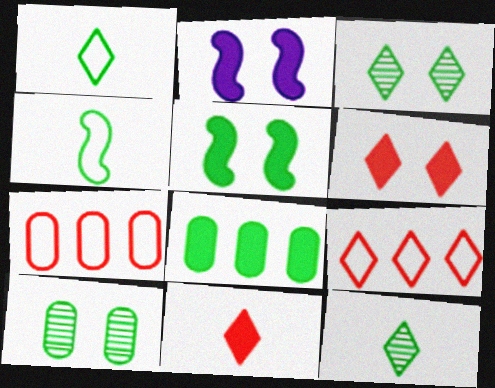[[2, 7, 12], 
[2, 8, 11], 
[3, 4, 8]]